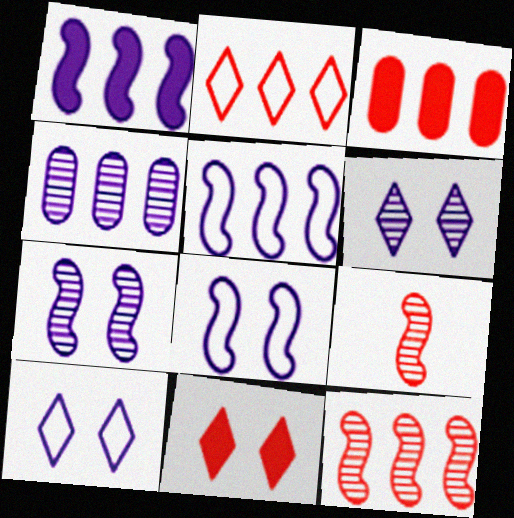[[2, 3, 12]]